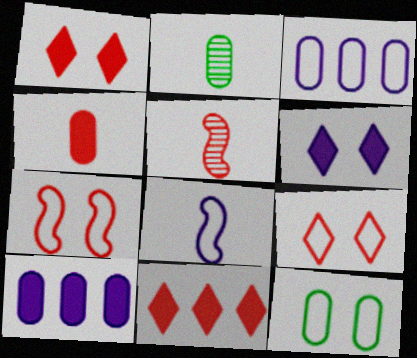[]